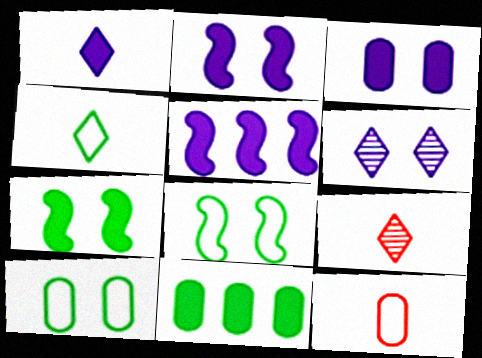[[1, 3, 5], 
[1, 4, 9], 
[5, 9, 10]]